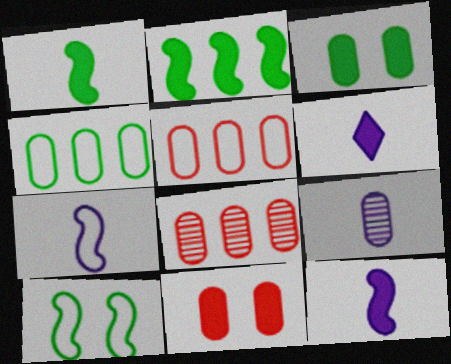[[2, 6, 11], 
[3, 5, 9], 
[4, 9, 11], 
[6, 7, 9], 
[6, 8, 10]]